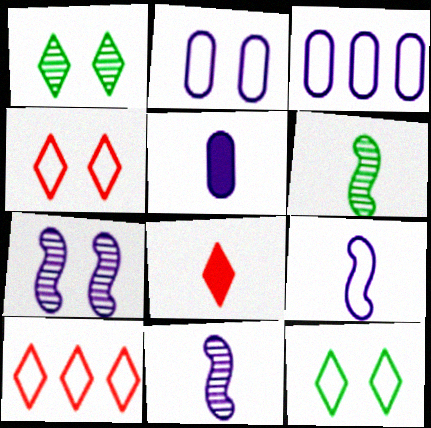[]